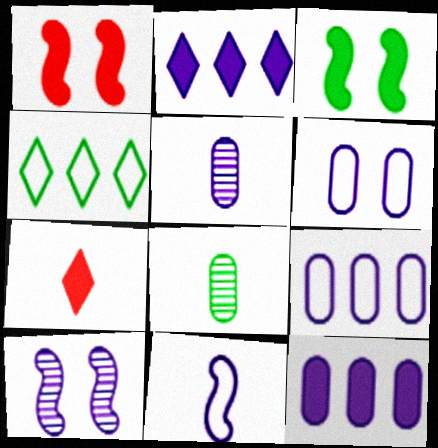[[1, 4, 5], 
[3, 4, 8], 
[3, 7, 12], 
[5, 6, 12], 
[7, 8, 11]]